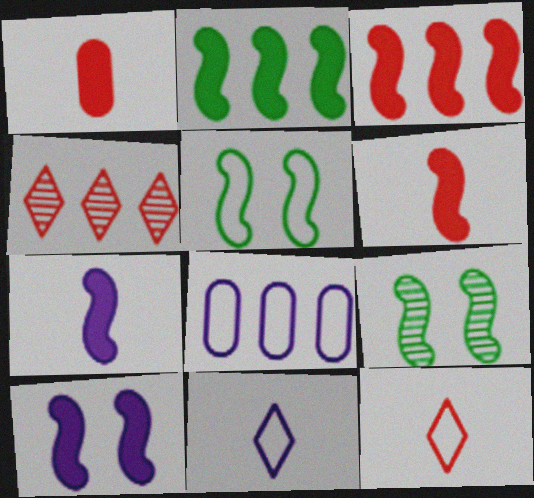[[2, 4, 8], 
[2, 6, 10], 
[5, 8, 12]]